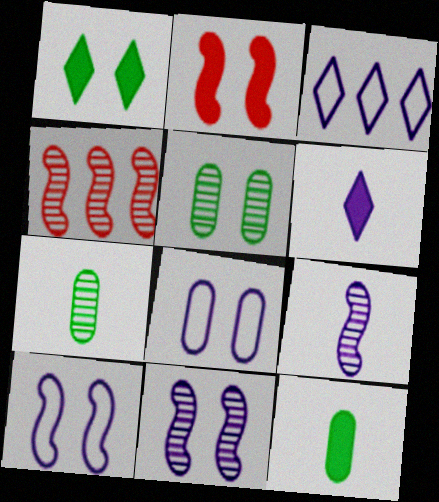[[2, 3, 7]]